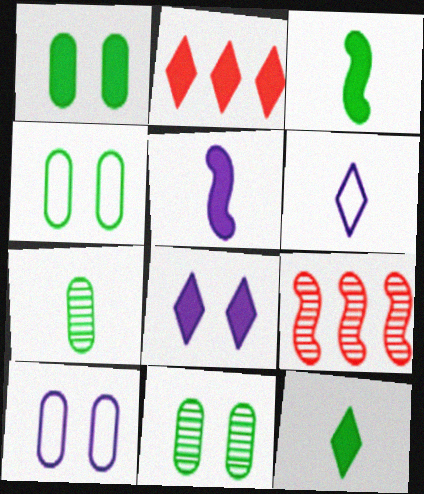[[1, 2, 5], 
[1, 4, 11], 
[1, 6, 9], 
[2, 8, 12], 
[9, 10, 12]]